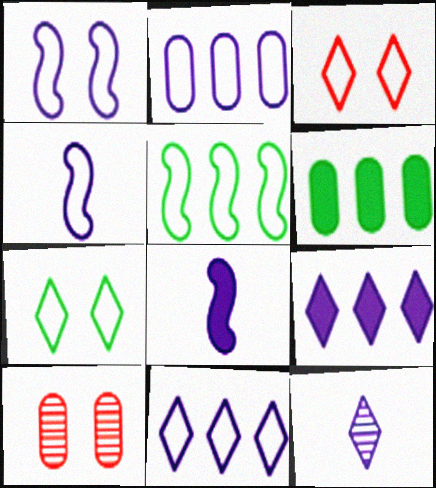[]